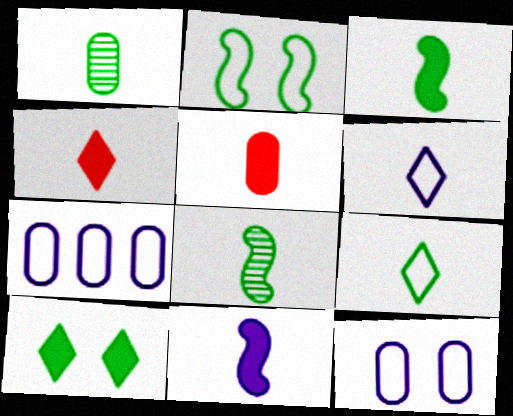[[1, 3, 9], 
[5, 6, 8]]